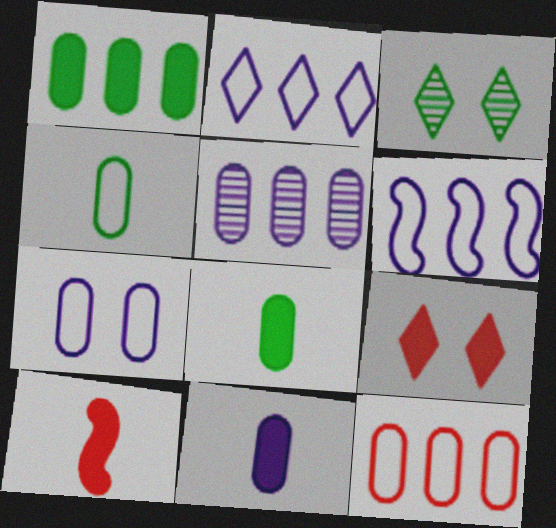[[1, 5, 12], 
[4, 7, 12], 
[5, 7, 11]]